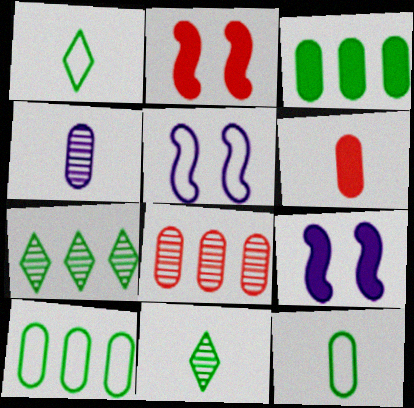[[1, 8, 9], 
[4, 6, 12], 
[5, 6, 7]]